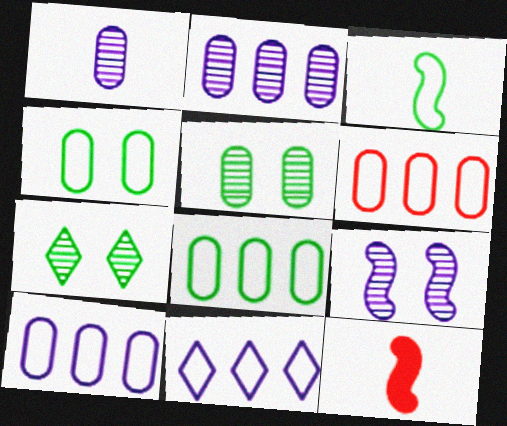[[5, 11, 12], 
[6, 8, 10], 
[7, 10, 12]]